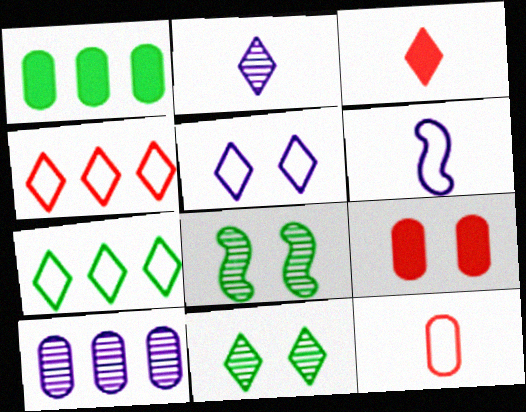[[5, 8, 9]]